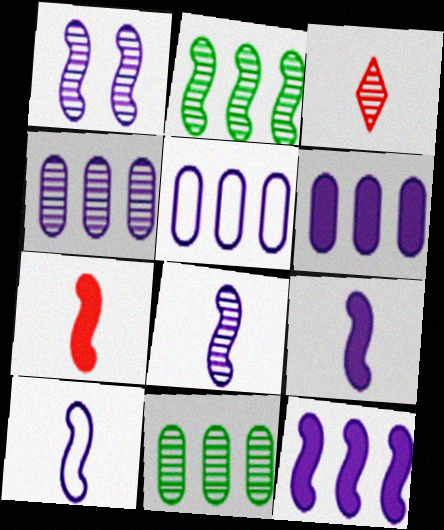[[1, 3, 11], 
[1, 10, 12], 
[4, 5, 6], 
[8, 9, 10]]